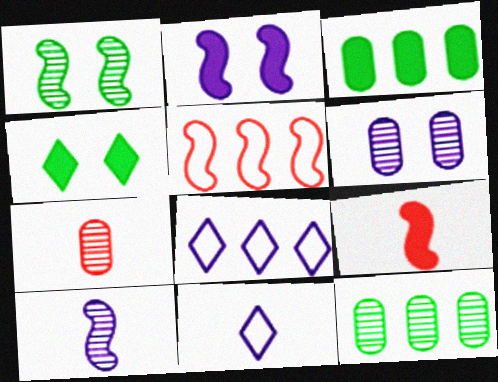[[6, 7, 12]]